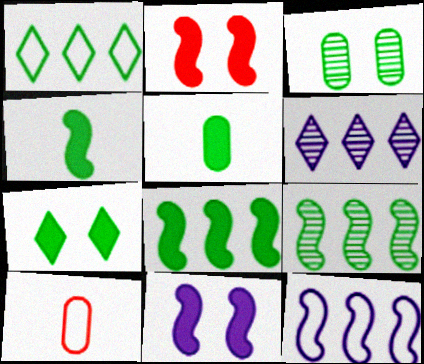[[1, 3, 4], 
[5, 7, 8]]